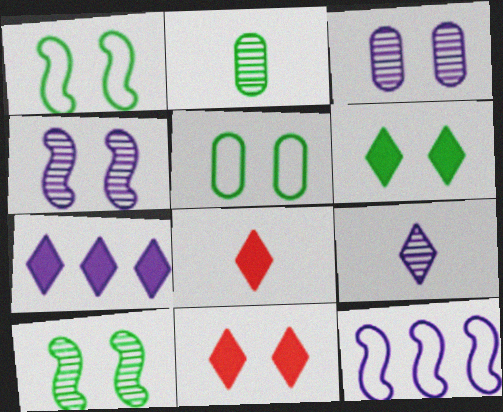[[1, 3, 11], 
[2, 11, 12], 
[4, 5, 11], 
[5, 6, 10], 
[6, 7, 8]]